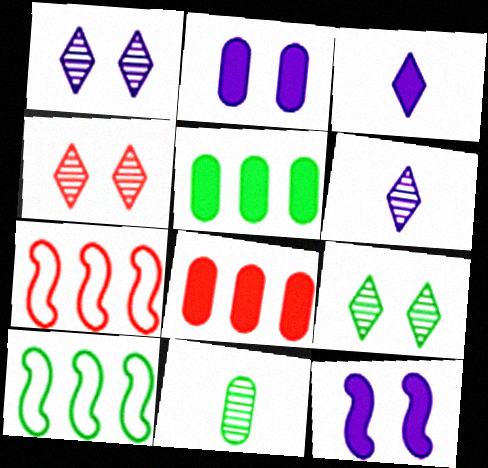[[1, 4, 9]]